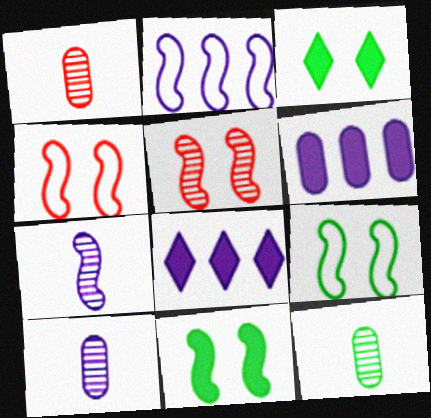[[1, 2, 3], 
[1, 8, 9], 
[1, 10, 12], 
[4, 8, 12]]